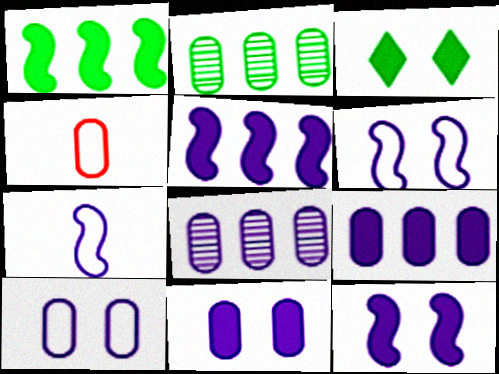[[2, 4, 11]]